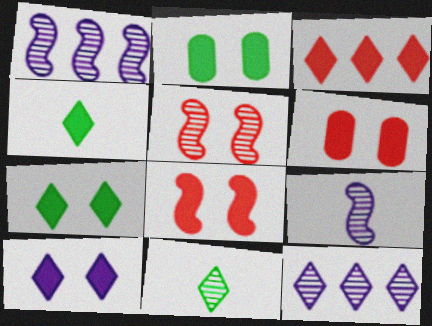[[2, 8, 10], 
[3, 4, 10]]